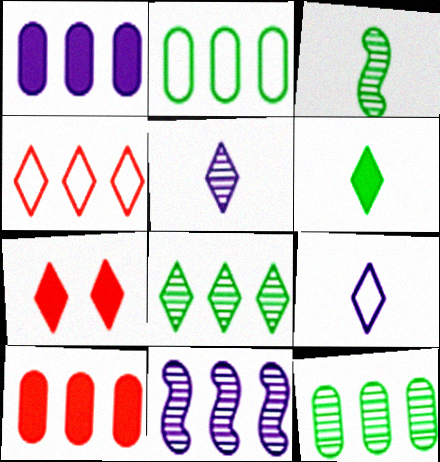[[7, 8, 9]]